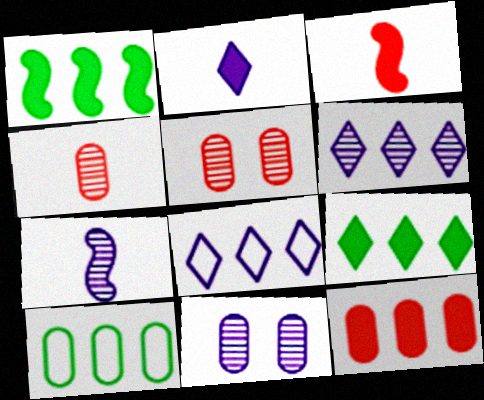[[6, 7, 11]]